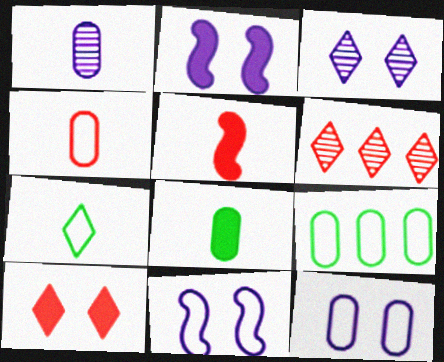[[1, 4, 8], 
[1, 5, 7], 
[2, 3, 12], 
[3, 5, 9], 
[4, 9, 12], 
[6, 8, 11]]